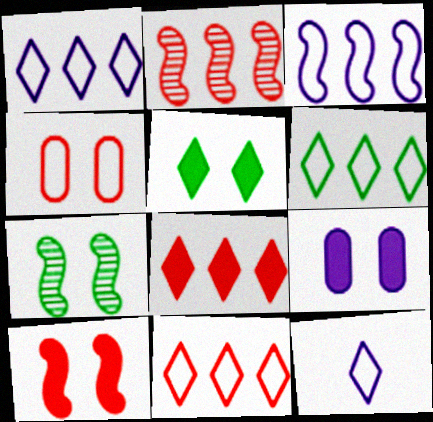[[1, 6, 11], 
[5, 9, 10]]